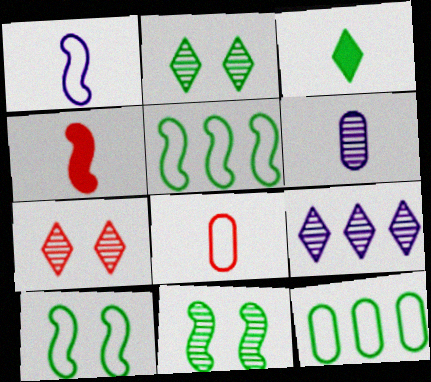[[3, 11, 12]]